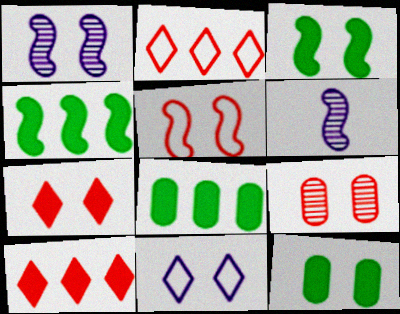[[1, 3, 5], 
[2, 6, 12], 
[3, 9, 11], 
[4, 5, 6], 
[5, 7, 9]]